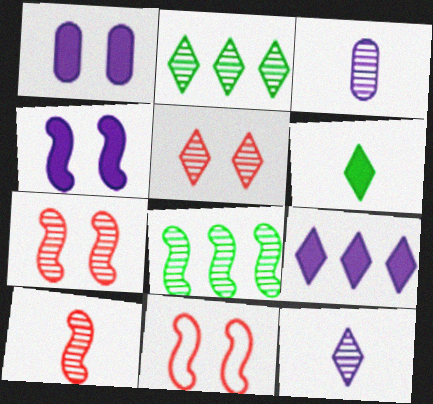[[2, 3, 7], 
[2, 5, 12], 
[3, 5, 8]]